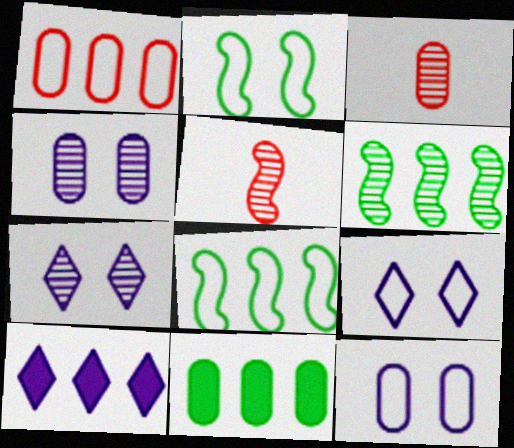[[1, 6, 10], 
[2, 3, 10], 
[3, 6, 7], 
[3, 11, 12], 
[5, 9, 11]]